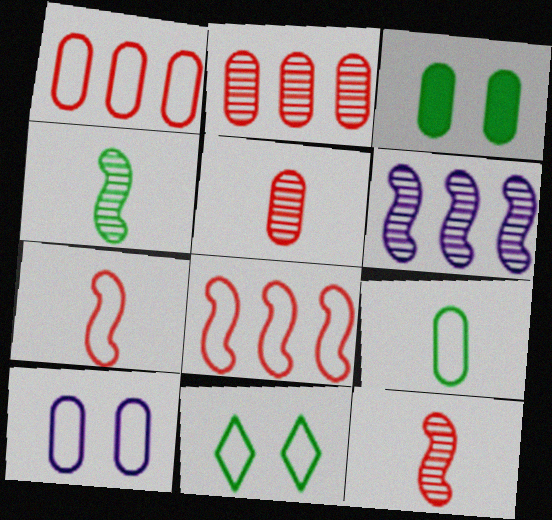[[1, 9, 10]]